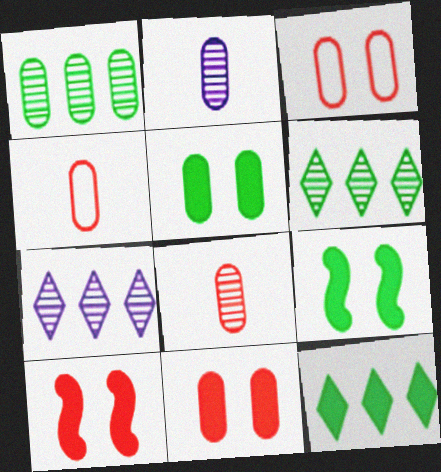[[4, 7, 9]]